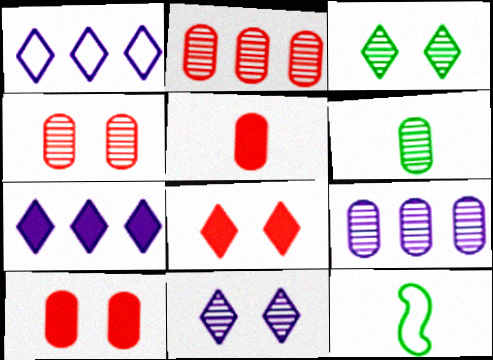[[4, 6, 9], 
[4, 7, 12], 
[8, 9, 12]]